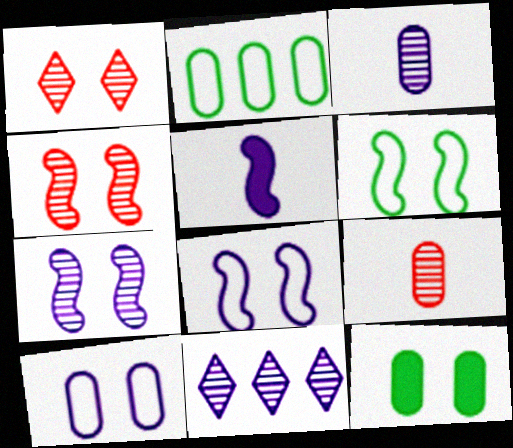[[1, 2, 5], 
[1, 8, 12], 
[3, 7, 11], 
[5, 10, 11]]